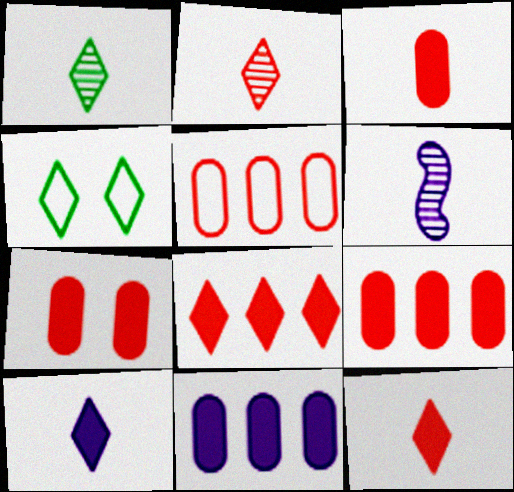[[3, 7, 9], 
[4, 6, 9]]